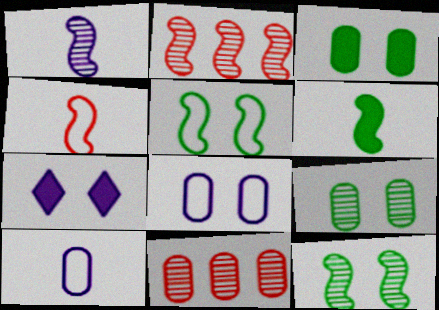[[1, 2, 12], 
[1, 4, 6], 
[3, 10, 11]]